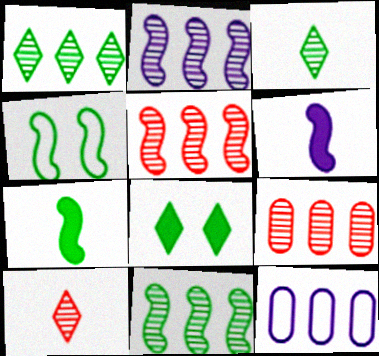[[1, 2, 9], 
[2, 5, 11], 
[4, 5, 6], 
[4, 7, 11]]